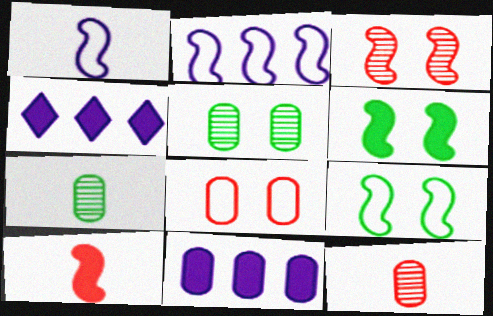[[4, 9, 12], 
[7, 8, 11]]